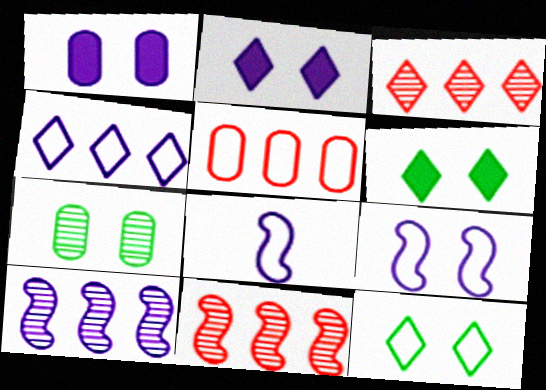[[5, 8, 12]]